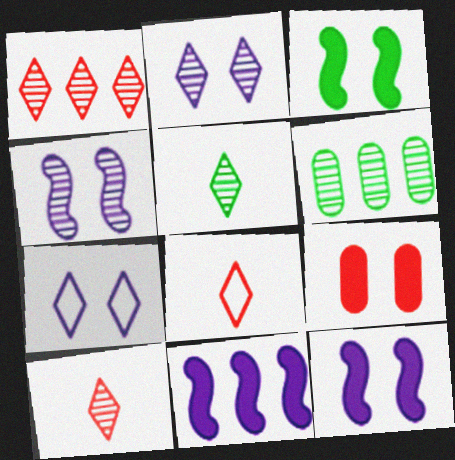[[1, 2, 5], 
[4, 6, 10], 
[6, 8, 12]]